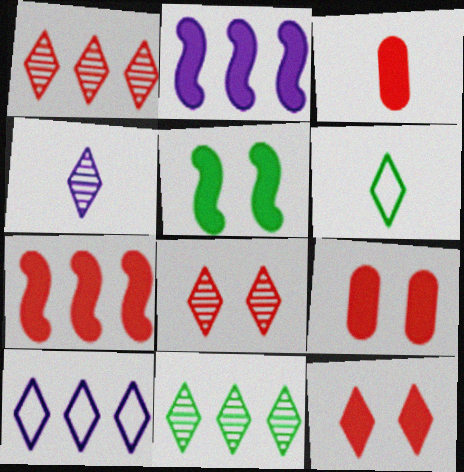[[3, 7, 12], 
[4, 8, 11]]